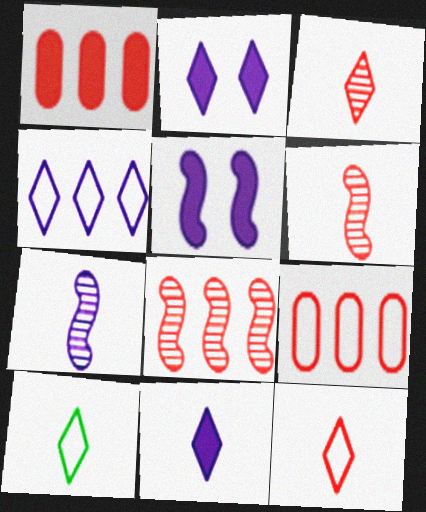[[3, 10, 11]]